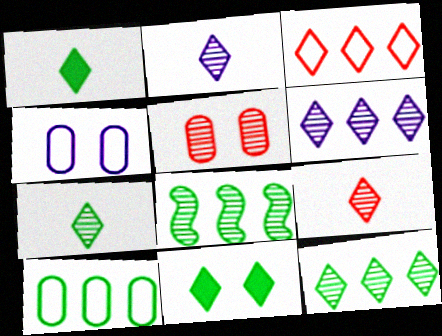[[2, 3, 11], 
[2, 5, 8], 
[2, 7, 9]]